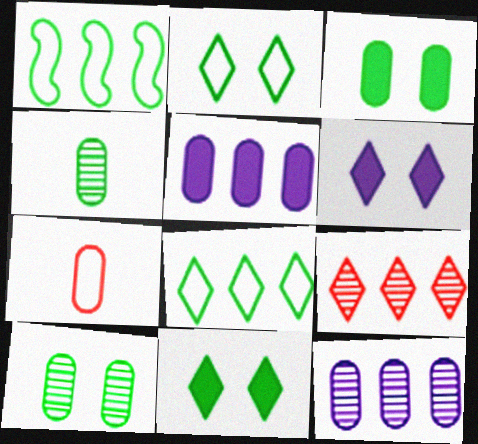[[1, 4, 11], 
[1, 5, 9], 
[3, 7, 12], 
[5, 7, 10]]